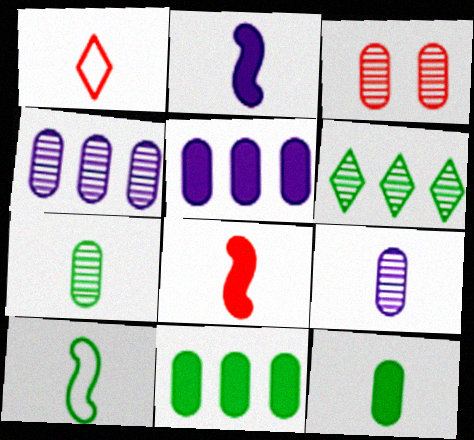[[1, 2, 7], 
[3, 4, 7]]